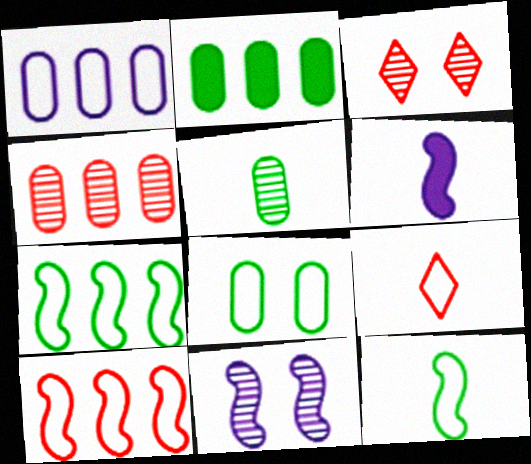[[1, 2, 4], 
[2, 5, 8], 
[2, 9, 11], 
[5, 6, 9]]